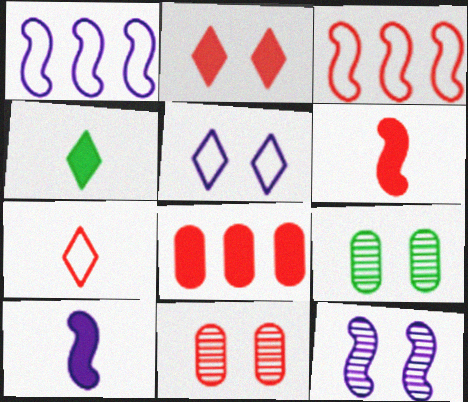[[1, 4, 11], 
[1, 10, 12], 
[2, 6, 8]]